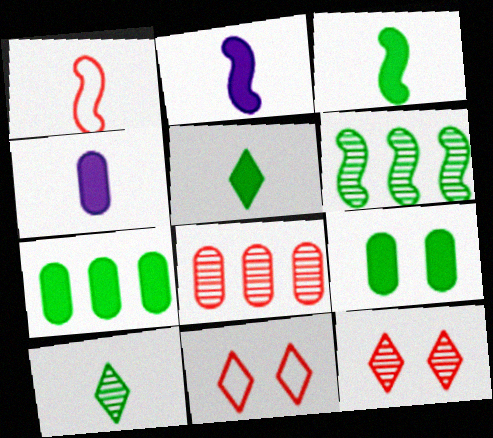[[1, 4, 10], 
[4, 6, 11]]